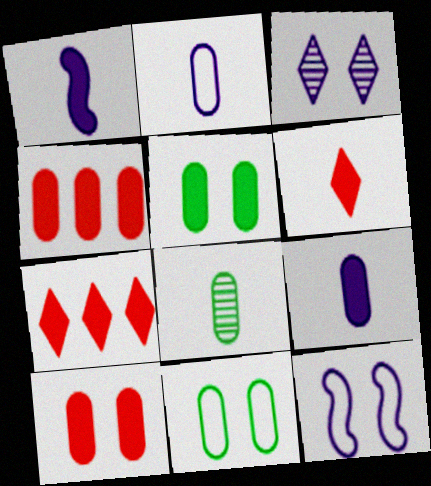[[1, 5, 7], 
[4, 5, 9], 
[7, 8, 12]]